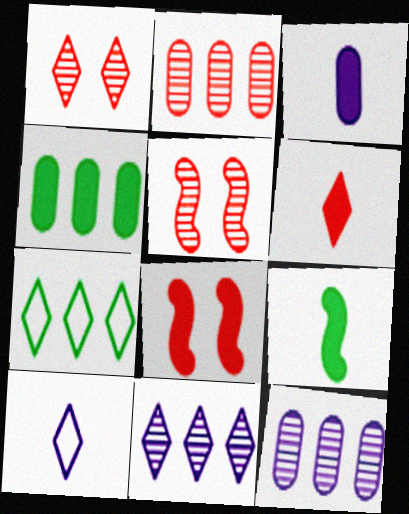[[3, 5, 7], 
[3, 6, 9], 
[4, 5, 10]]